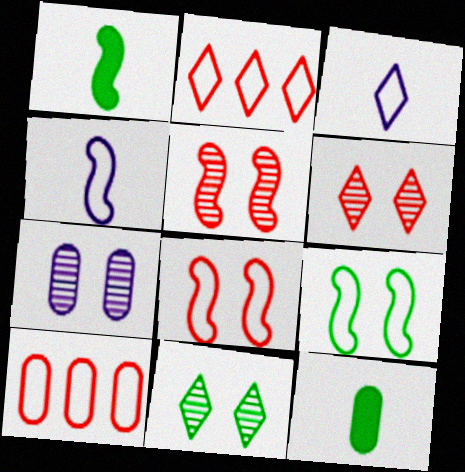[[1, 2, 7], 
[3, 9, 10], 
[5, 7, 11], 
[7, 10, 12]]